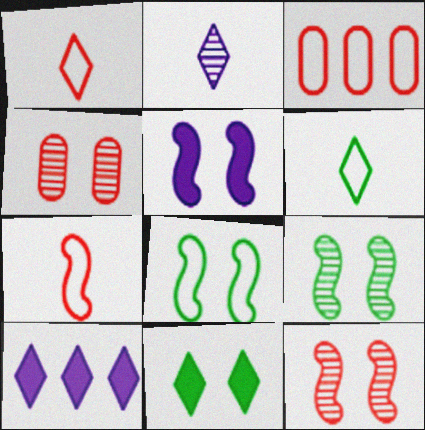[[5, 8, 12]]